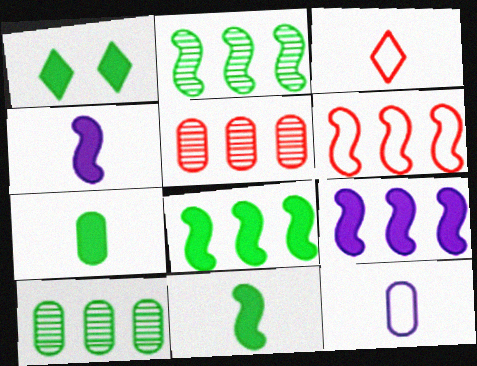[[1, 7, 8], 
[2, 6, 9]]